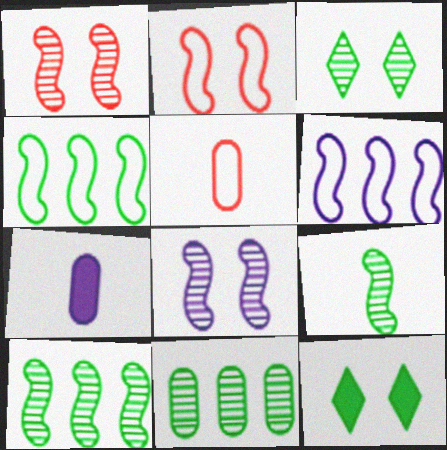[[3, 9, 11]]